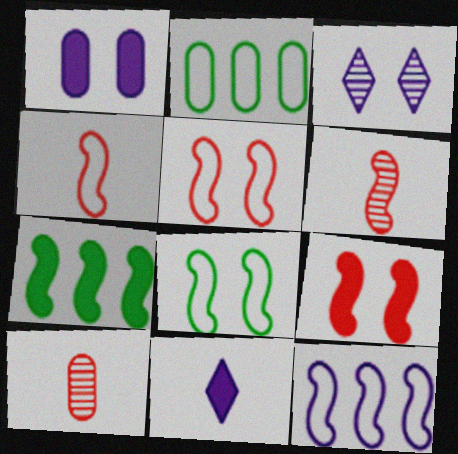[[1, 2, 10], 
[4, 8, 12]]